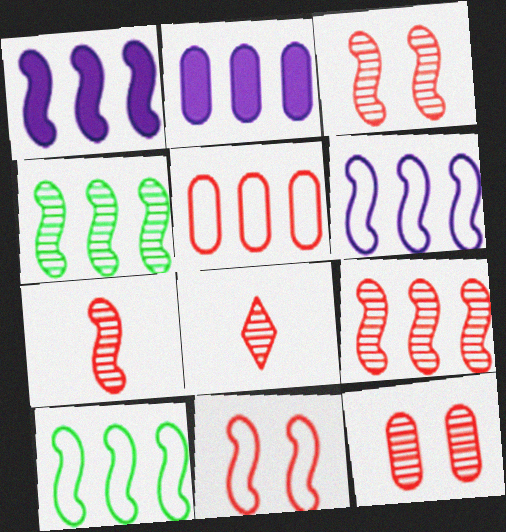[[1, 9, 10], 
[3, 7, 9], 
[8, 9, 12]]